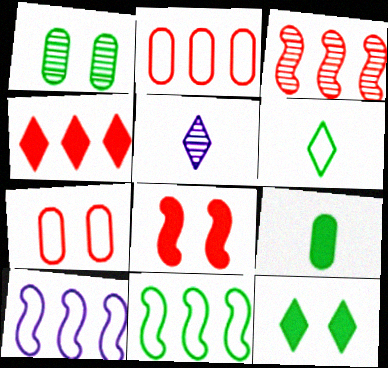[[1, 3, 5], 
[2, 3, 4], 
[6, 7, 10]]